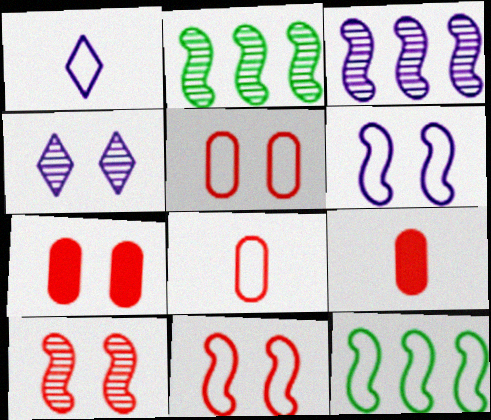[[1, 2, 7], 
[1, 5, 12], 
[4, 9, 12]]